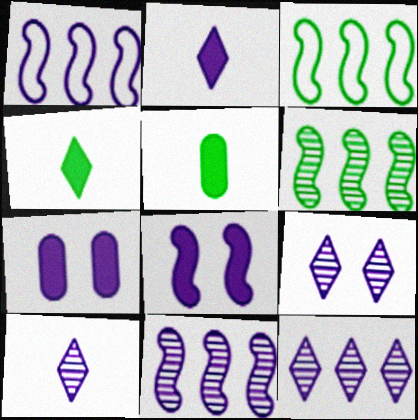[[1, 7, 10], 
[9, 10, 12]]